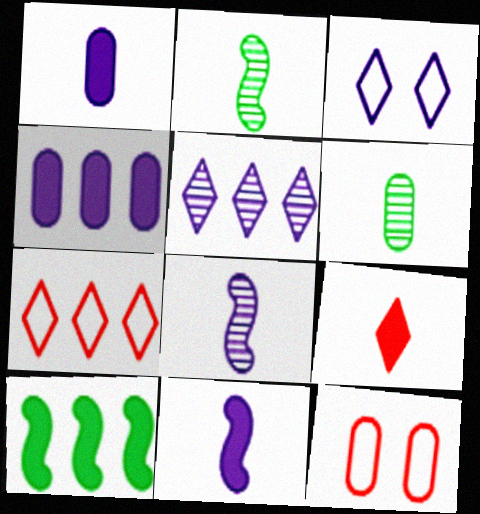[[3, 4, 8], 
[4, 6, 12]]